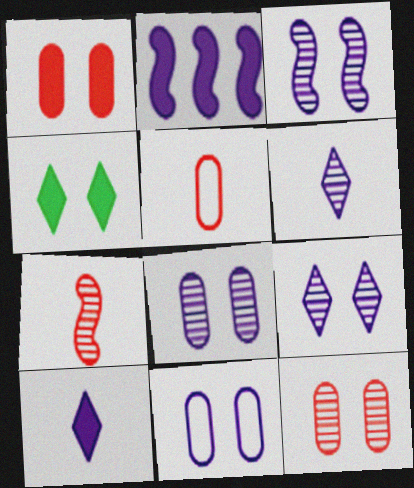[[2, 6, 11], 
[3, 8, 9]]